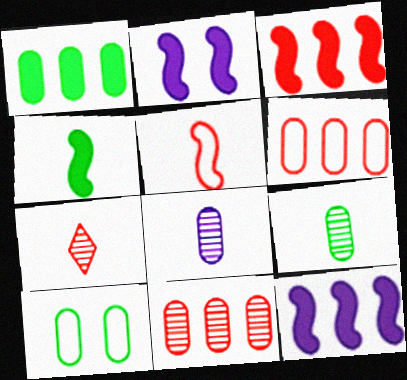[[1, 9, 10], 
[2, 3, 4], 
[7, 10, 12]]